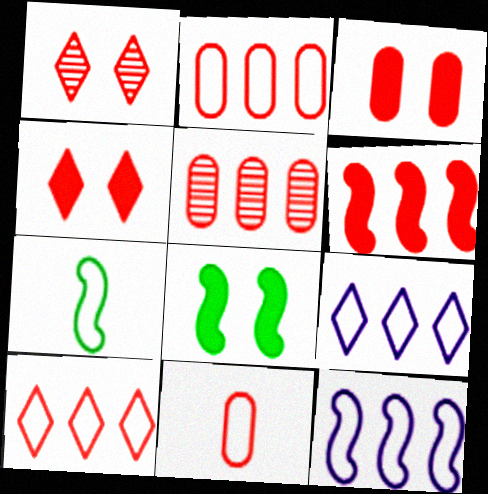[[1, 6, 11], 
[3, 5, 11], 
[5, 6, 10]]